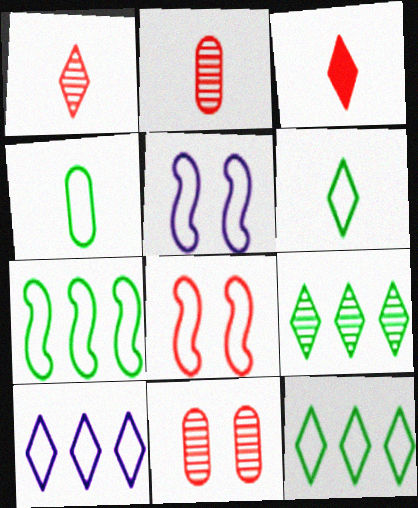[[4, 8, 10]]